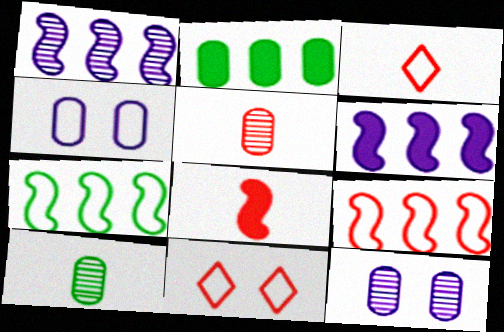[[2, 4, 5], 
[3, 4, 7], 
[3, 5, 8], 
[6, 10, 11]]